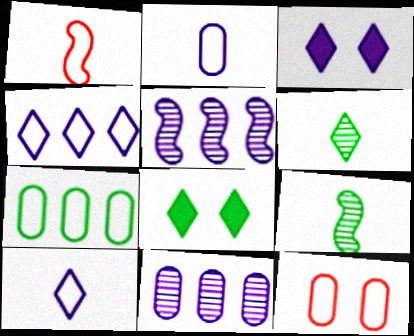[[1, 8, 11], 
[2, 3, 5], 
[2, 7, 12], 
[7, 8, 9]]